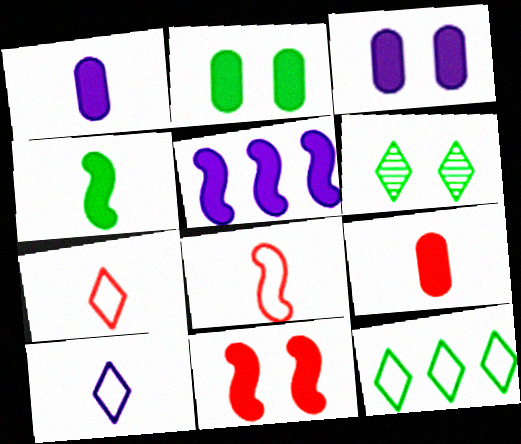[[4, 5, 11]]